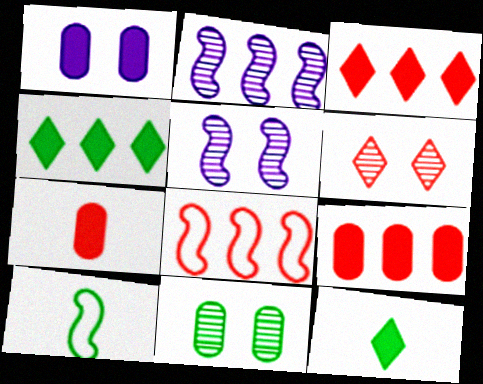[[4, 10, 11], 
[5, 6, 11], 
[6, 7, 8]]